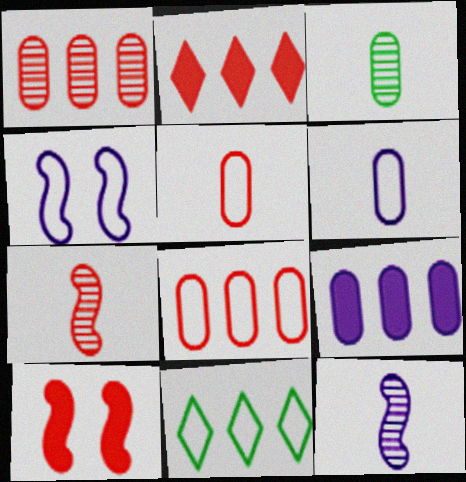[[2, 3, 4], 
[4, 5, 11]]